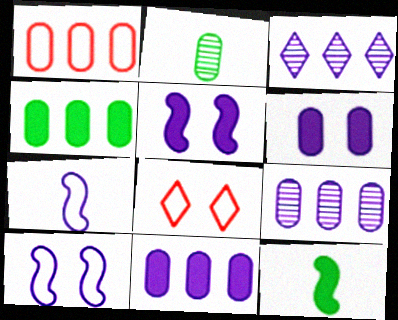[[1, 2, 6], 
[1, 4, 9], 
[3, 6, 7], 
[8, 9, 12]]